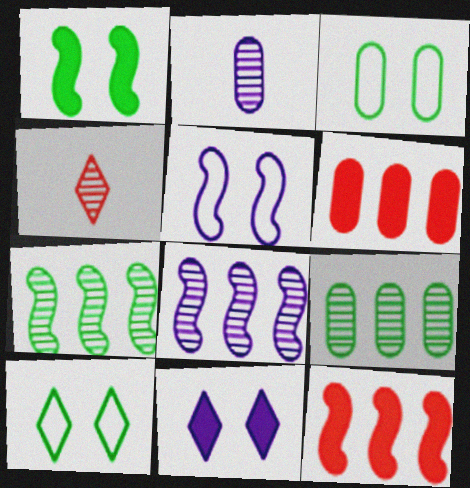[[2, 3, 6], 
[2, 10, 12]]